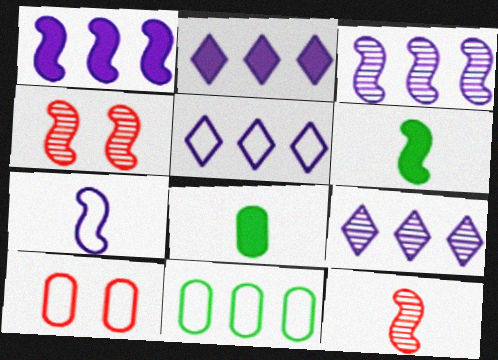[[2, 5, 9], 
[4, 5, 8], 
[6, 7, 12], 
[6, 9, 10]]